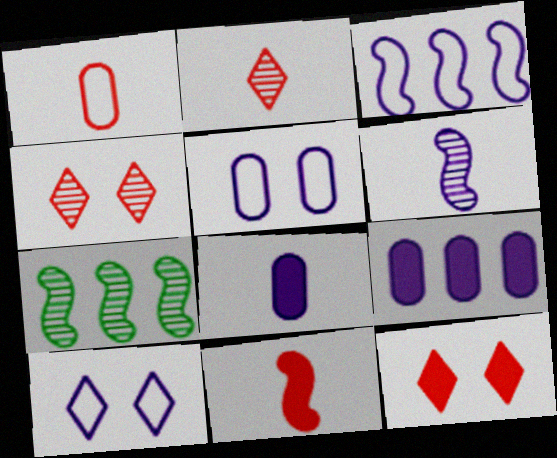[[1, 2, 11], 
[6, 9, 10]]